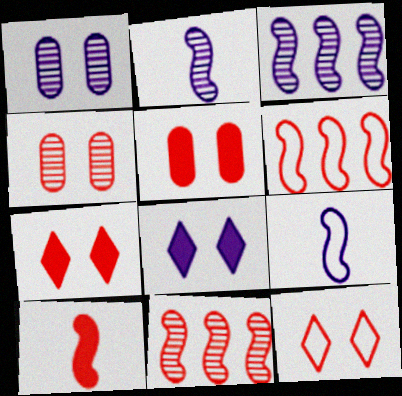[]